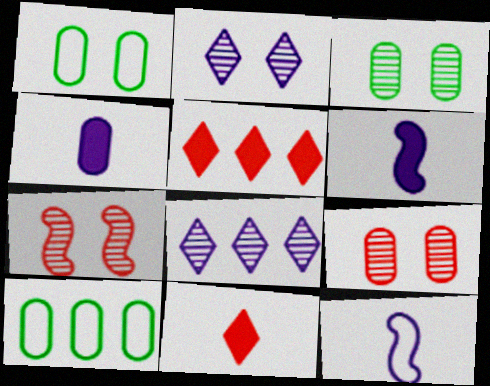[[2, 3, 7], 
[3, 5, 12], 
[4, 9, 10]]